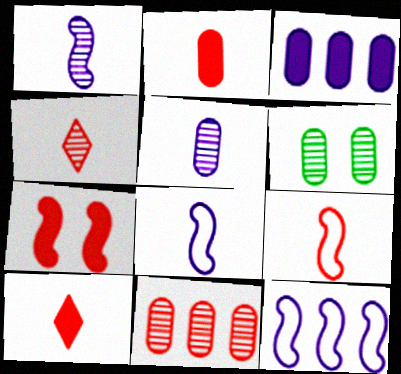[[2, 4, 9], 
[5, 6, 11], 
[6, 10, 12]]